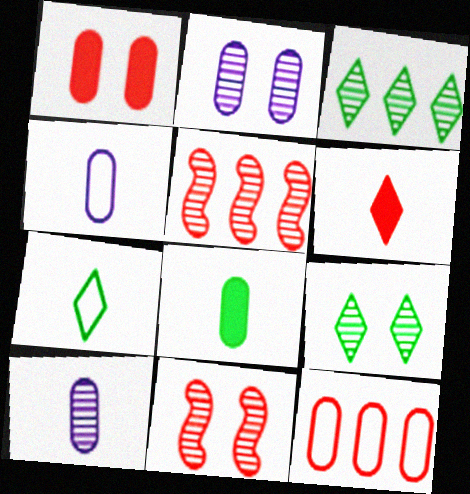[[2, 8, 12], 
[2, 9, 11], 
[3, 10, 11], 
[5, 9, 10], 
[6, 11, 12]]